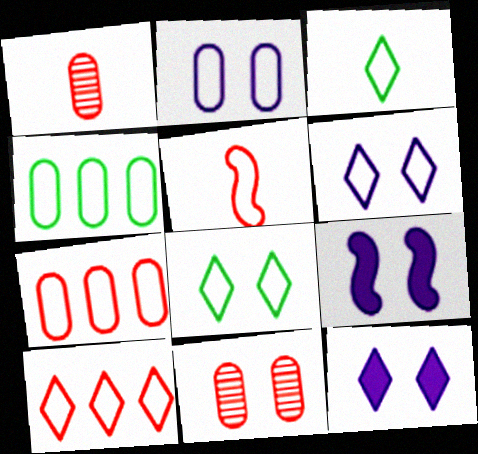[[3, 6, 10], 
[4, 5, 6], 
[8, 9, 11]]